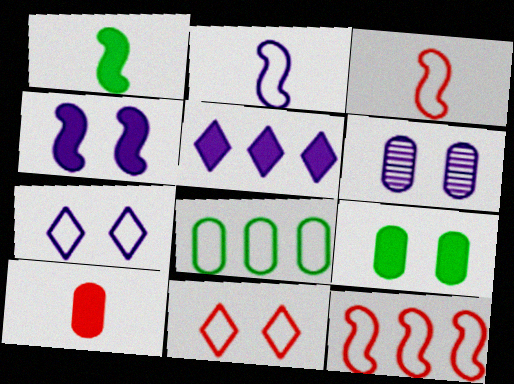[[2, 5, 6], 
[2, 8, 11], 
[3, 7, 8], 
[4, 6, 7], 
[6, 8, 10]]